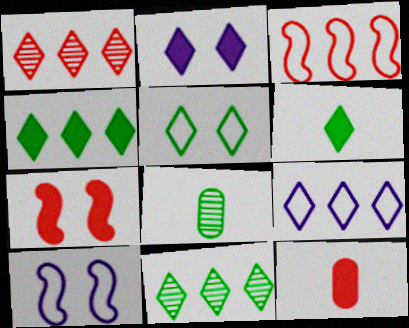[[1, 4, 9], 
[2, 3, 8], 
[5, 6, 11], 
[7, 8, 9], 
[10, 11, 12]]